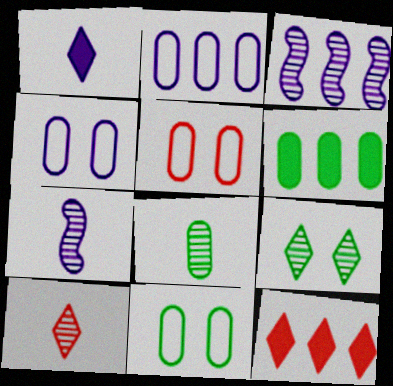[[1, 3, 4], 
[4, 5, 11], 
[6, 8, 11], 
[7, 8, 10], 
[7, 11, 12]]